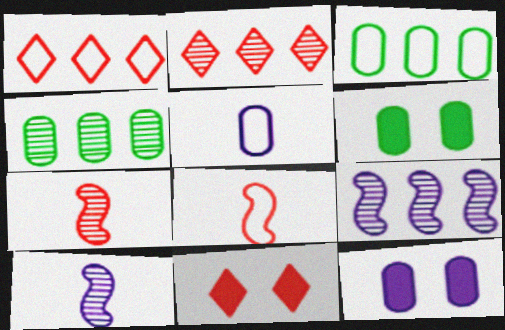[[1, 6, 10], 
[2, 4, 9], 
[3, 10, 11]]